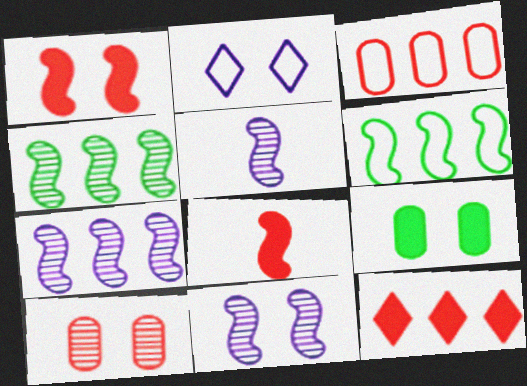[[1, 5, 6], 
[5, 7, 11], 
[6, 8, 11]]